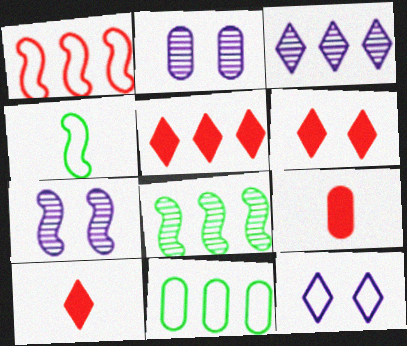[[2, 4, 5], 
[2, 9, 11], 
[5, 6, 10], 
[7, 10, 11], 
[8, 9, 12]]